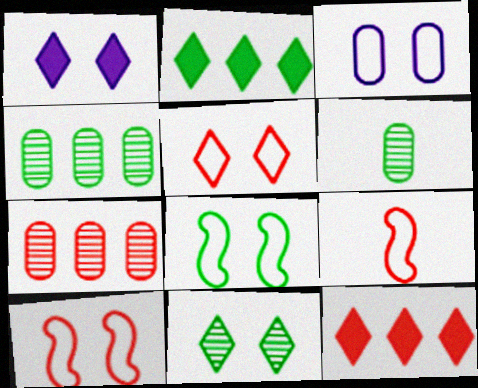[[1, 4, 9], 
[1, 5, 11], 
[2, 6, 8], 
[3, 5, 8]]